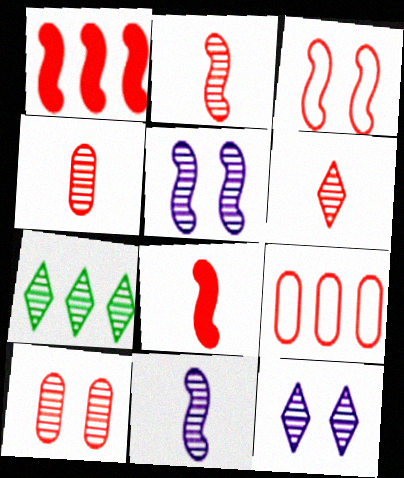[[1, 2, 3], 
[2, 4, 6], 
[4, 5, 7], 
[6, 7, 12], 
[7, 10, 11]]